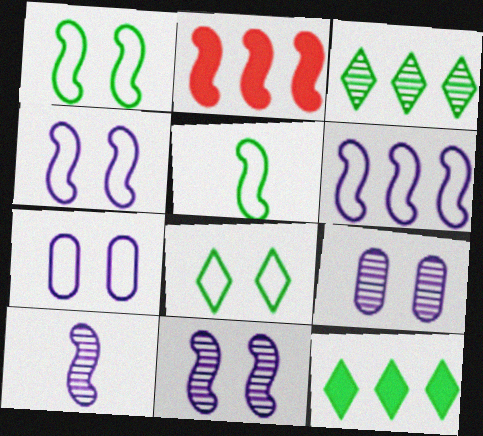[[1, 2, 10], 
[2, 5, 11]]